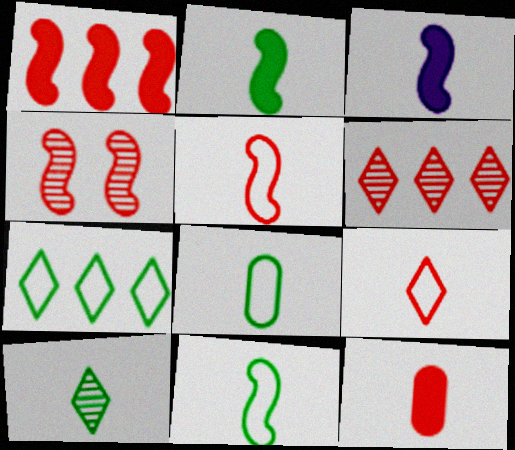[[1, 4, 5], 
[2, 8, 10]]